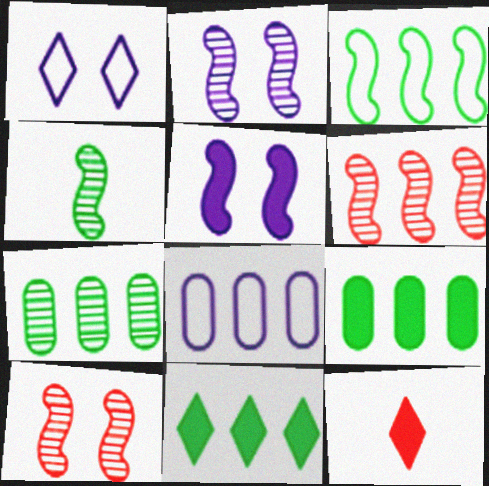[[2, 4, 6], 
[3, 7, 11], 
[5, 9, 12], 
[6, 8, 11]]